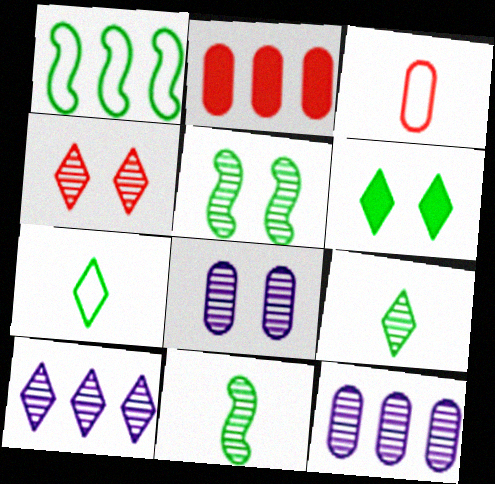[[1, 2, 10], 
[4, 5, 8], 
[4, 9, 10], 
[4, 11, 12]]